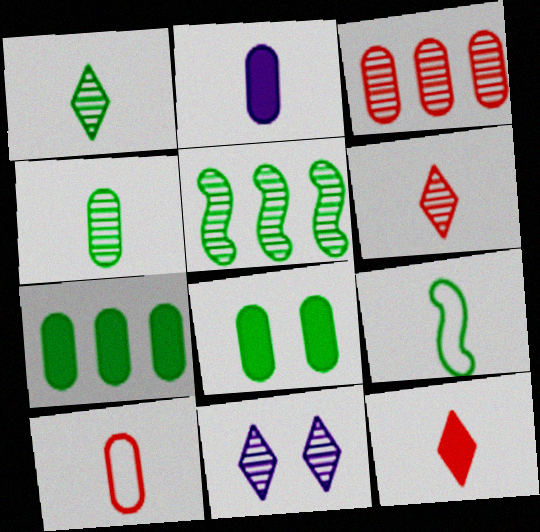[[2, 4, 10], 
[2, 6, 9]]